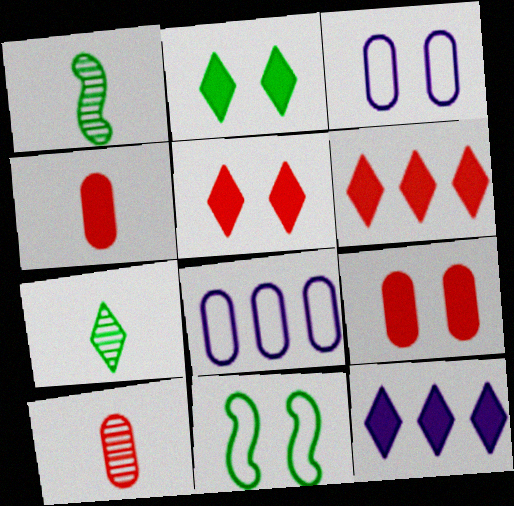[[1, 3, 6], 
[1, 5, 8], 
[10, 11, 12]]